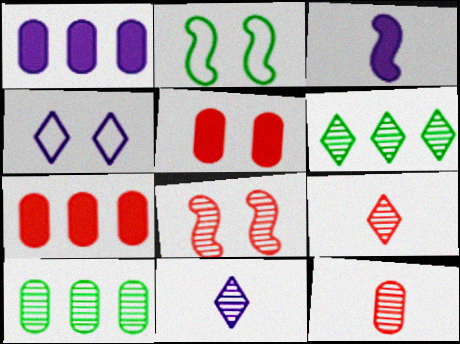[[1, 2, 9], 
[2, 7, 11], 
[8, 10, 11]]